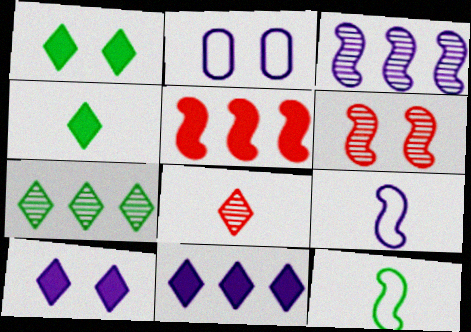[[1, 2, 6]]